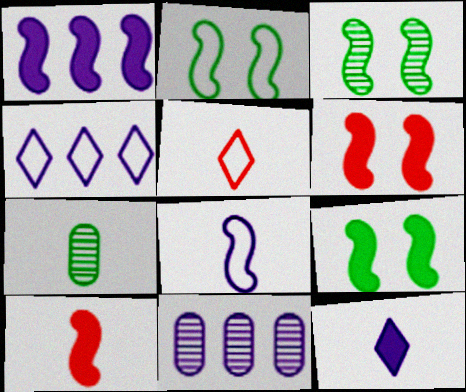[[1, 4, 11], 
[1, 9, 10], 
[2, 3, 9], 
[4, 6, 7], 
[5, 9, 11]]